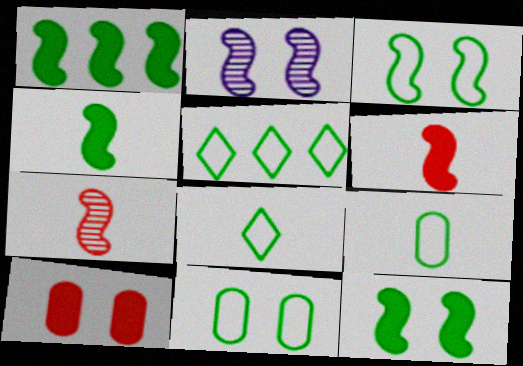[[1, 4, 12], 
[3, 5, 9]]